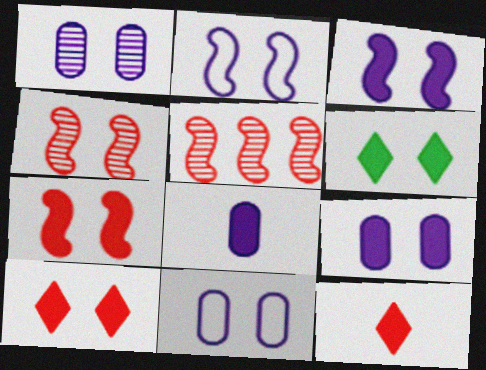[[1, 9, 11], 
[4, 6, 11], 
[6, 7, 9]]